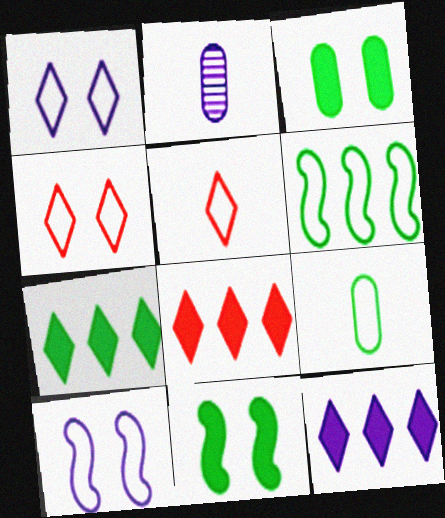[[2, 10, 12], 
[7, 8, 12]]